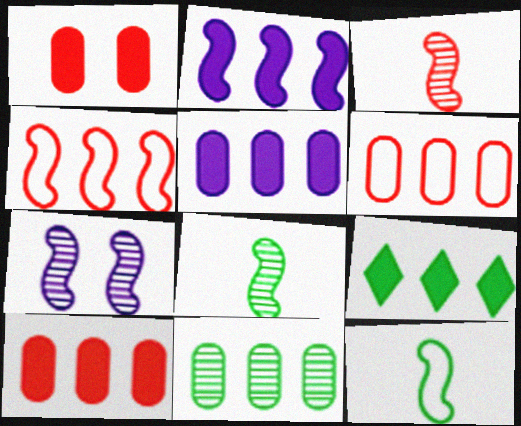[[2, 9, 10], 
[5, 6, 11]]